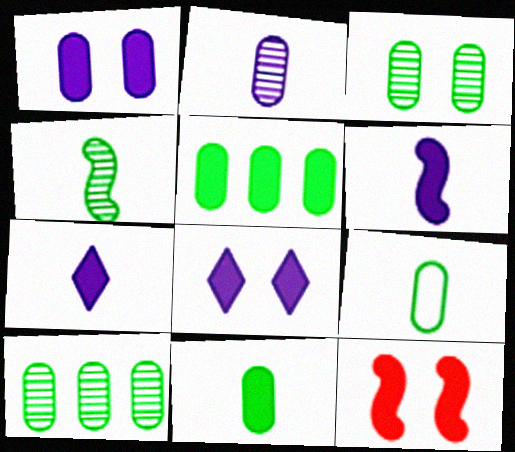[[3, 5, 9], 
[5, 7, 12]]